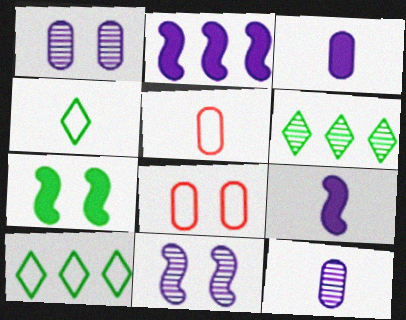[[6, 8, 9]]